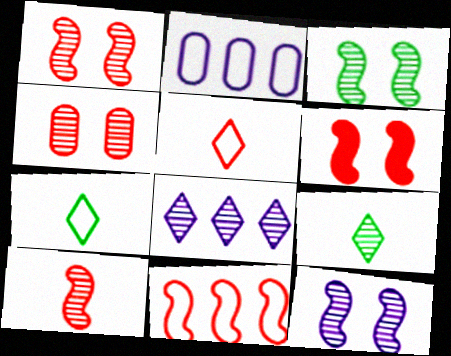[[1, 3, 12], 
[2, 6, 9], 
[6, 10, 11]]